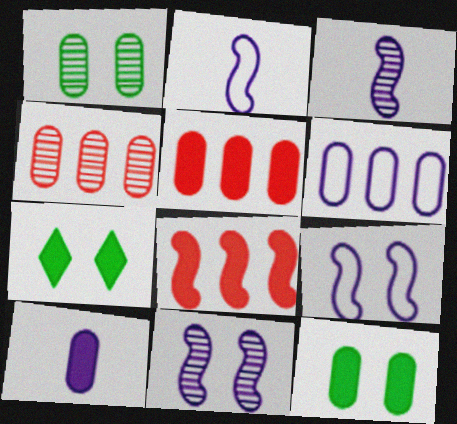[[2, 4, 7], 
[5, 10, 12], 
[7, 8, 10]]